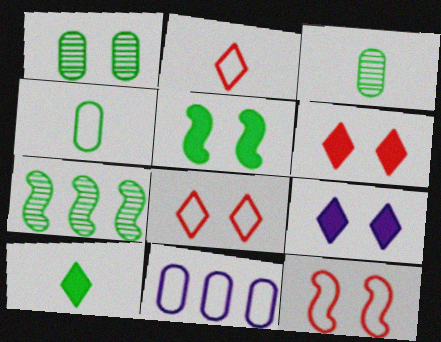[[1, 9, 12]]